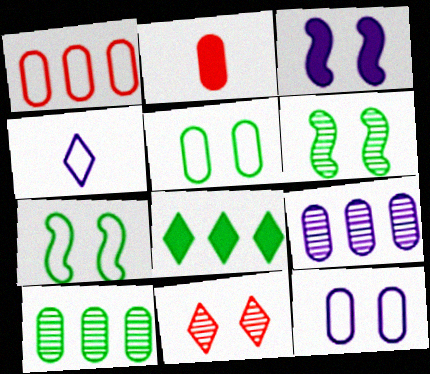[[1, 4, 7], 
[2, 3, 8], 
[2, 5, 9], 
[2, 10, 12], 
[3, 4, 9], 
[3, 5, 11], 
[4, 8, 11]]